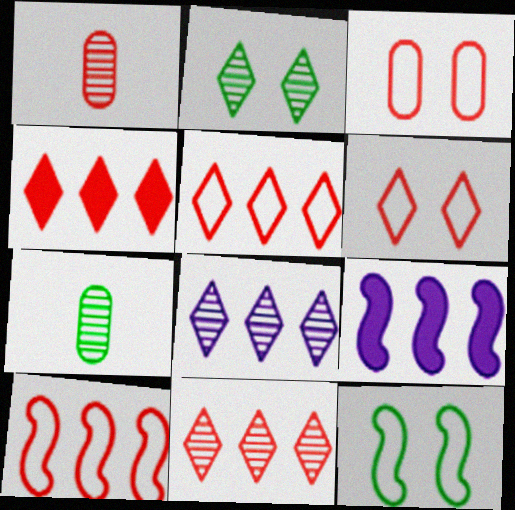[[4, 5, 11], 
[6, 7, 9]]